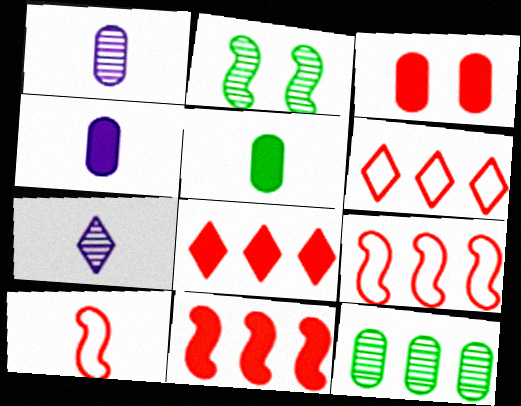[[2, 4, 6], 
[5, 7, 10]]